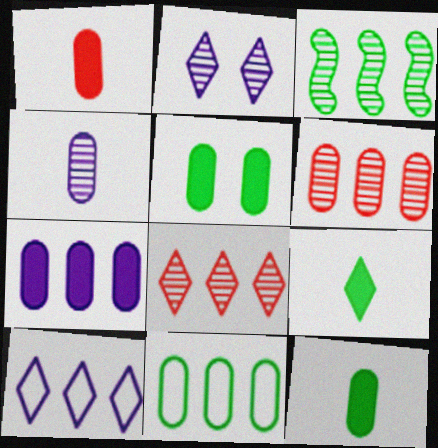[[1, 5, 7], 
[6, 7, 11]]